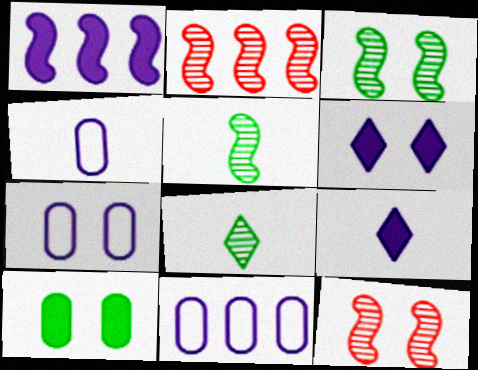[[4, 7, 11]]